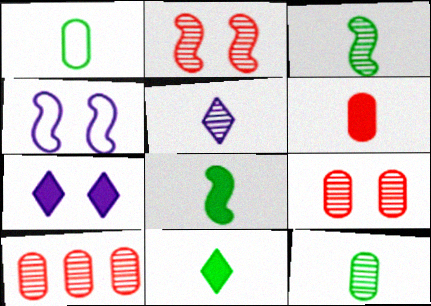[[1, 3, 11], 
[4, 10, 11]]